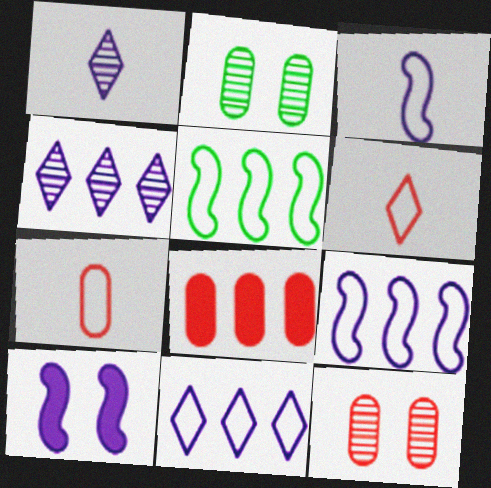[[4, 5, 8], 
[7, 8, 12]]